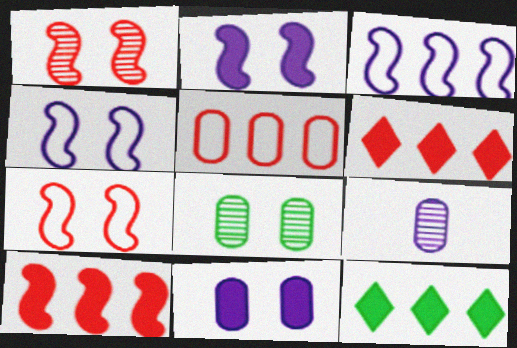[[7, 9, 12]]